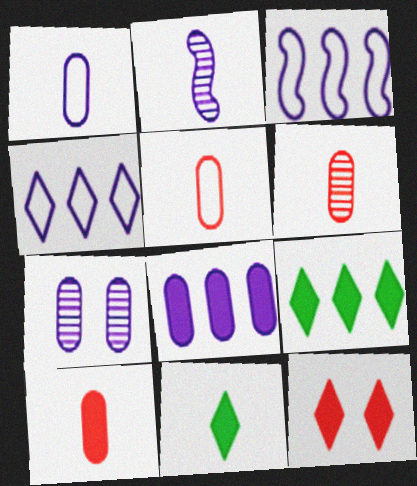[[1, 7, 8], 
[2, 5, 11], 
[5, 6, 10]]